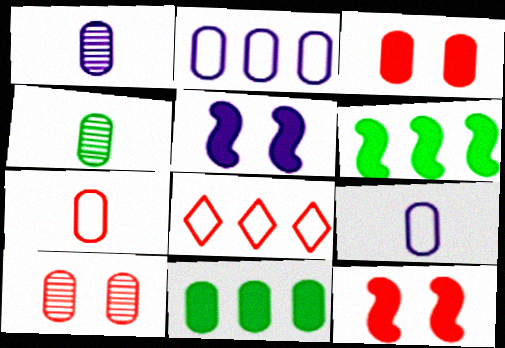[[2, 3, 4], 
[4, 5, 8], 
[9, 10, 11]]